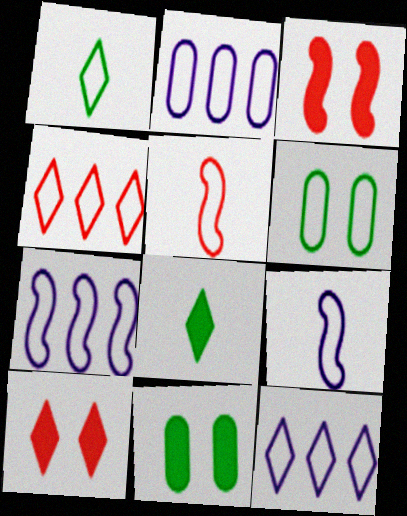[[2, 7, 12], 
[4, 6, 9], 
[5, 6, 12]]